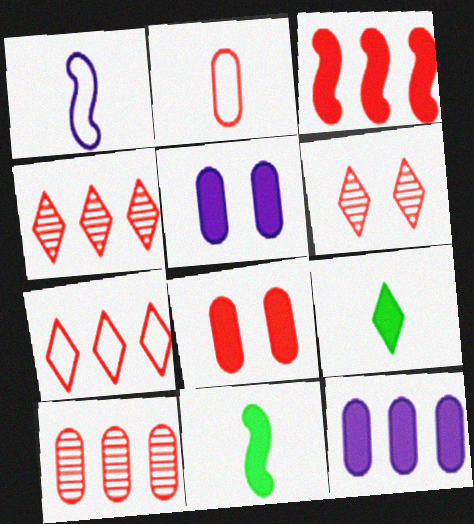[[2, 3, 6], 
[2, 8, 10], 
[3, 5, 9], 
[3, 7, 10]]